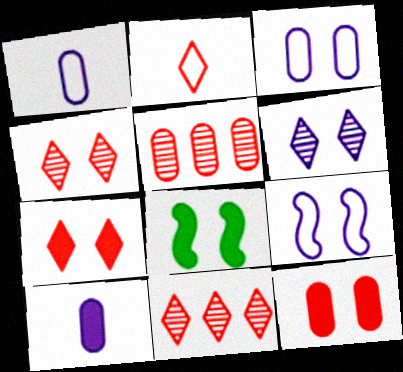[[1, 8, 11], 
[2, 7, 11], 
[3, 4, 8]]